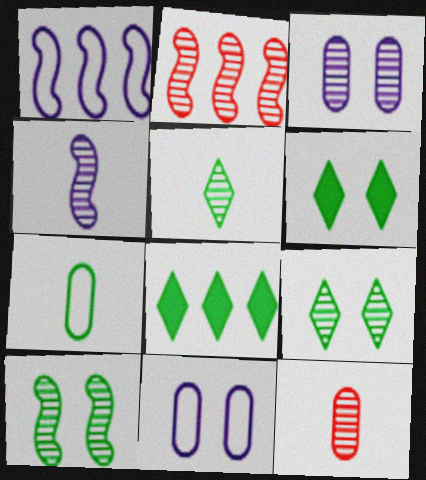[[1, 6, 12], 
[2, 3, 5], 
[2, 4, 10], 
[4, 5, 12], 
[7, 8, 10]]